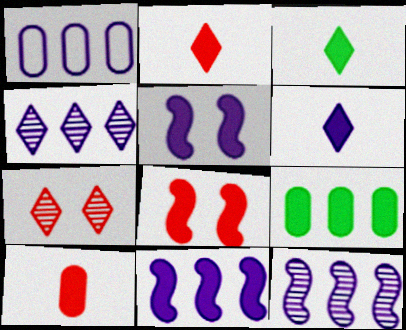[[1, 4, 11], 
[2, 3, 6], 
[2, 5, 9], 
[6, 8, 9]]